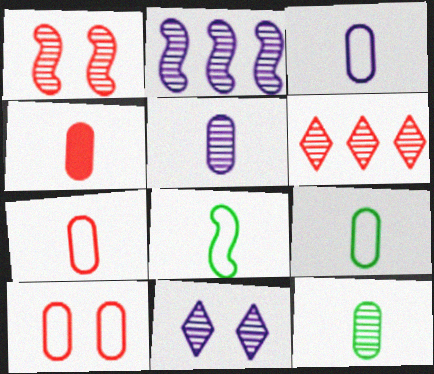[[2, 5, 11], 
[3, 4, 12], 
[3, 7, 9], 
[4, 5, 9]]